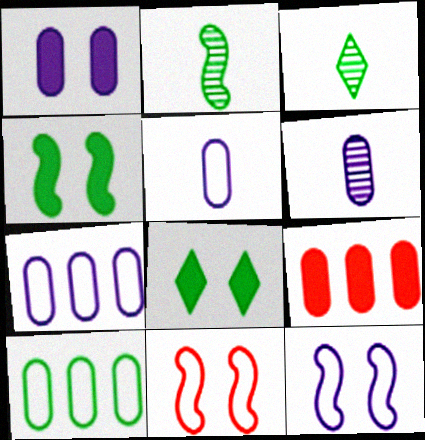[[1, 6, 7], 
[2, 8, 10], 
[3, 4, 10], 
[3, 9, 12]]